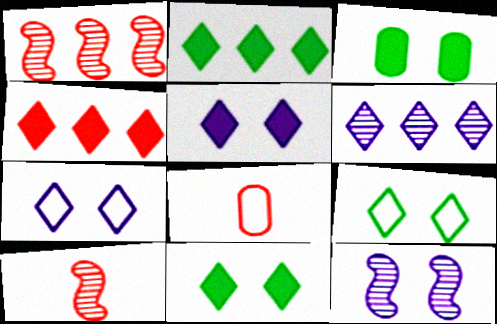[[2, 8, 12]]